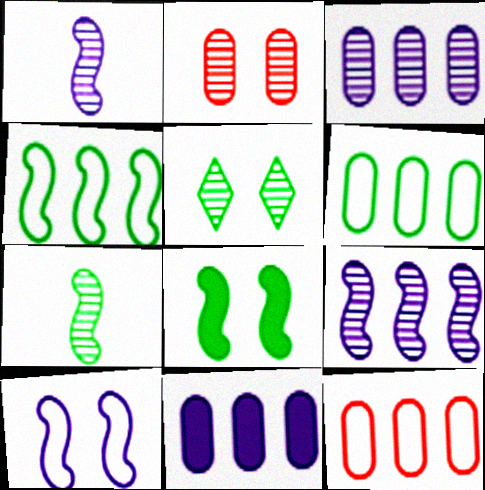[[4, 7, 8]]